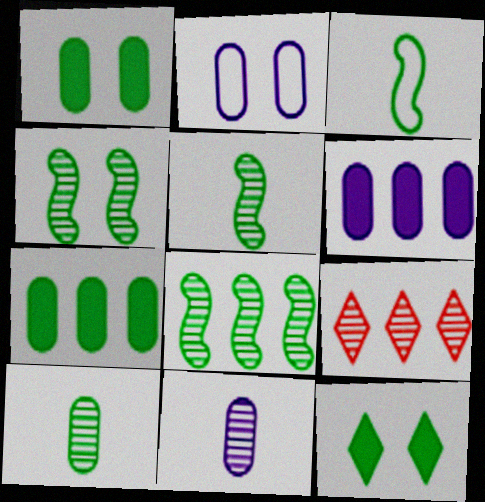[[2, 6, 11], 
[4, 5, 8], 
[4, 9, 11]]